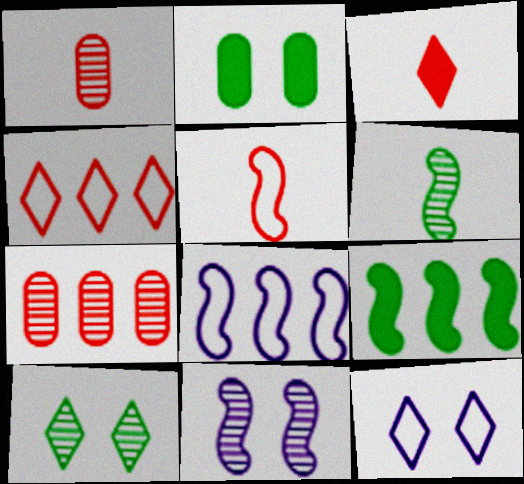[[1, 3, 5], 
[1, 9, 12], 
[5, 9, 11]]